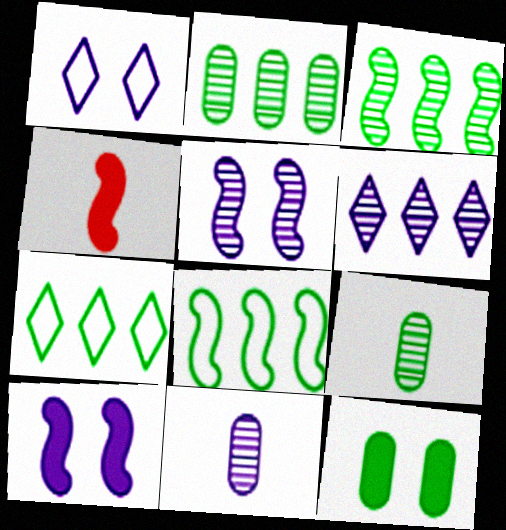[[1, 2, 4], 
[4, 5, 8], 
[5, 6, 11]]